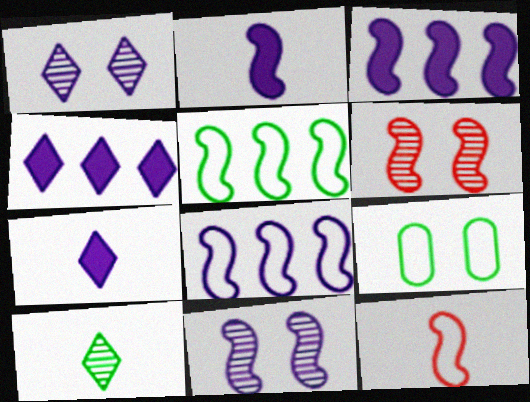[[2, 5, 6], 
[2, 8, 11]]